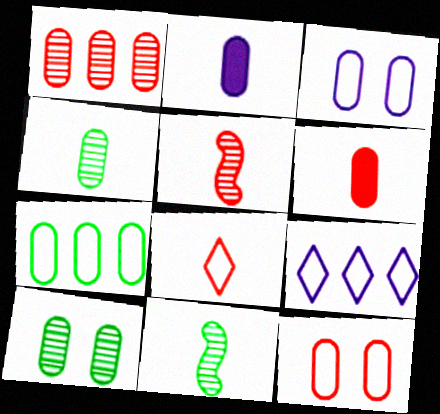[[1, 6, 12], 
[2, 8, 11], 
[5, 6, 8]]